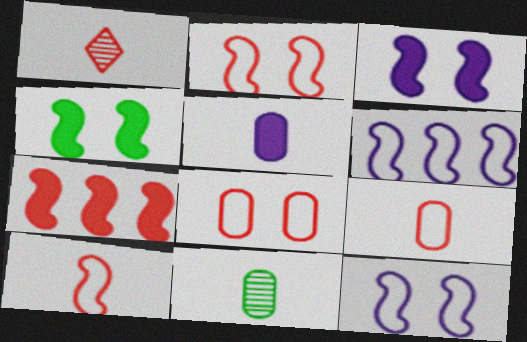[[1, 7, 8], 
[5, 9, 11]]